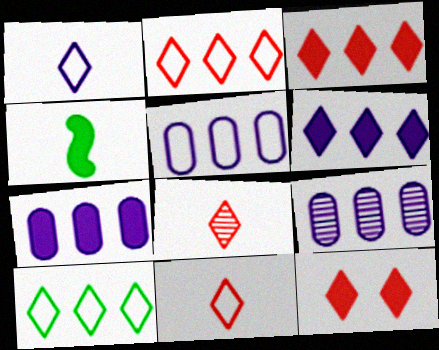[[2, 8, 12], 
[4, 7, 12], 
[5, 7, 9]]